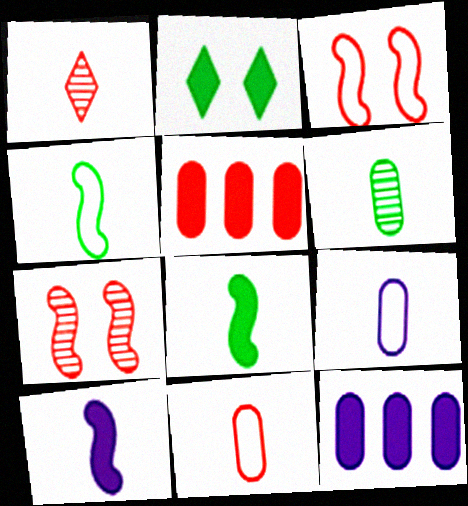[[1, 3, 5], 
[1, 8, 9], 
[2, 5, 10]]